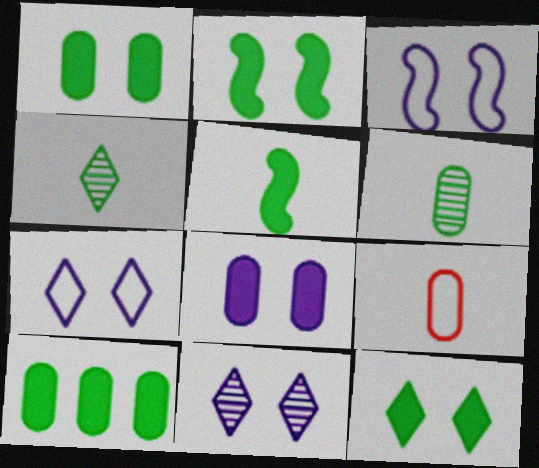[[1, 2, 12], 
[3, 8, 11], 
[5, 10, 12]]